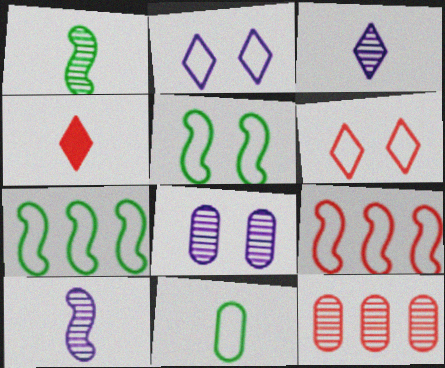[[2, 9, 11], 
[4, 7, 8], 
[4, 10, 11]]